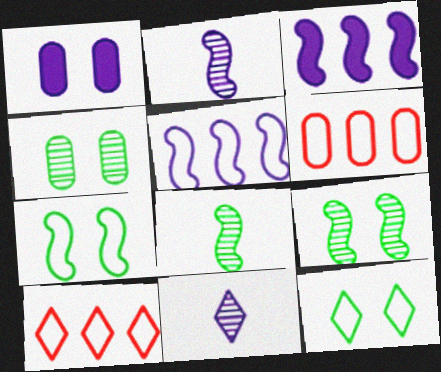[[1, 5, 11], 
[1, 8, 10]]